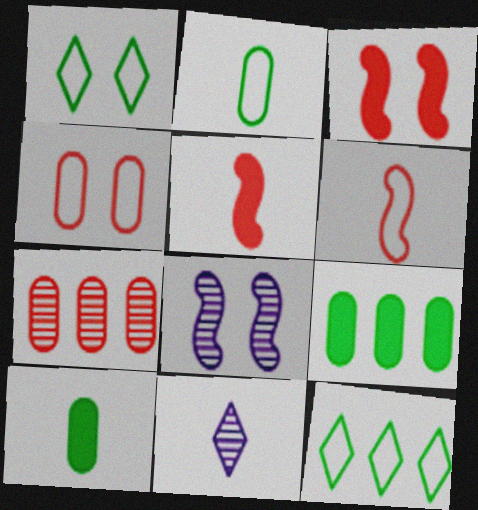[[2, 5, 11], 
[6, 10, 11]]